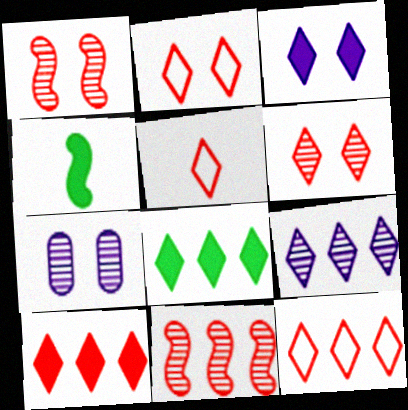[[2, 5, 12], 
[4, 7, 12], 
[5, 6, 10], 
[8, 9, 12]]